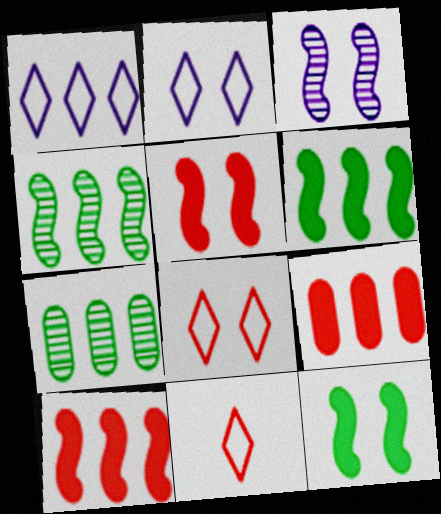[[1, 4, 9], 
[1, 7, 10]]